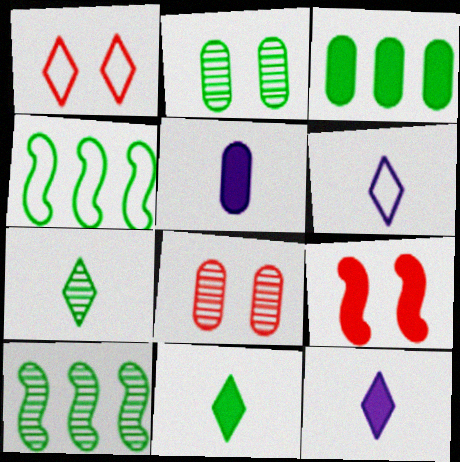[[1, 5, 10], 
[1, 8, 9], 
[2, 4, 11], 
[2, 7, 10], 
[3, 9, 12], 
[4, 8, 12]]